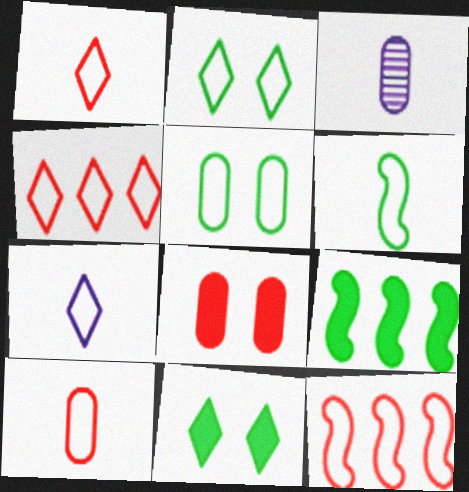[[2, 4, 7], 
[3, 11, 12], 
[5, 7, 12], 
[6, 7, 10]]